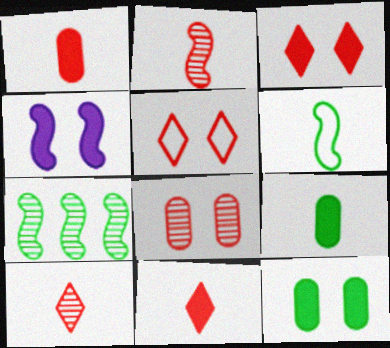[[3, 4, 12]]